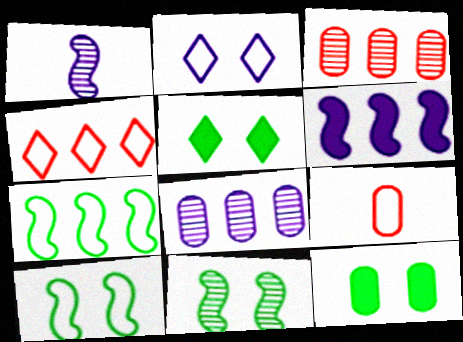[[1, 4, 12], 
[2, 7, 9], 
[8, 9, 12]]